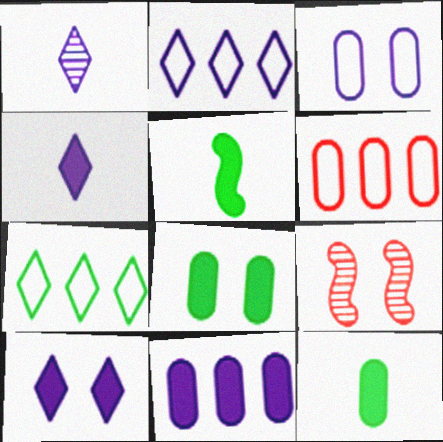[[1, 2, 10], 
[2, 9, 12]]